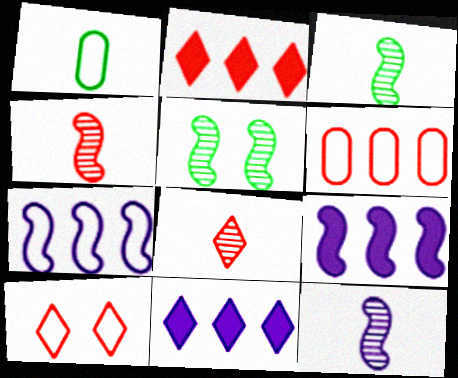[[1, 7, 10], 
[2, 8, 10], 
[3, 4, 12]]